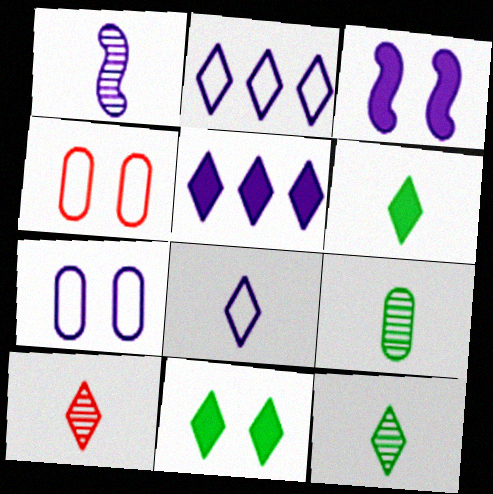[[1, 5, 7], 
[1, 9, 10], 
[2, 10, 11], 
[6, 8, 10]]